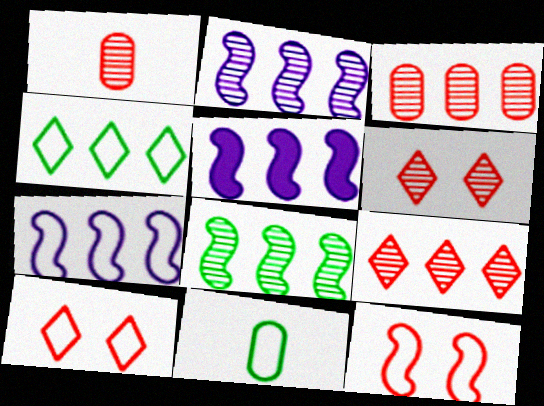[[2, 5, 7], 
[3, 4, 5], 
[5, 6, 11], 
[7, 10, 11]]